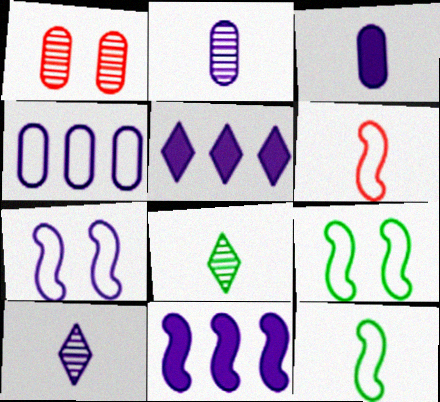[[1, 5, 12], 
[2, 5, 7], 
[3, 6, 8]]